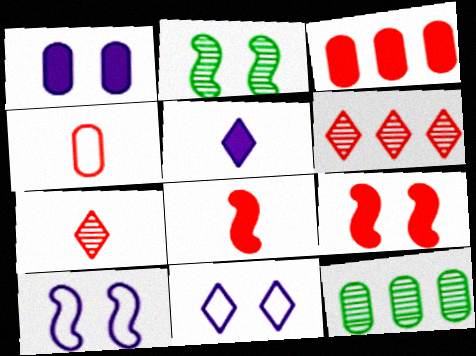[[1, 4, 12], 
[2, 9, 10], 
[4, 6, 9], 
[4, 7, 8], 
[8, 11, 12]]